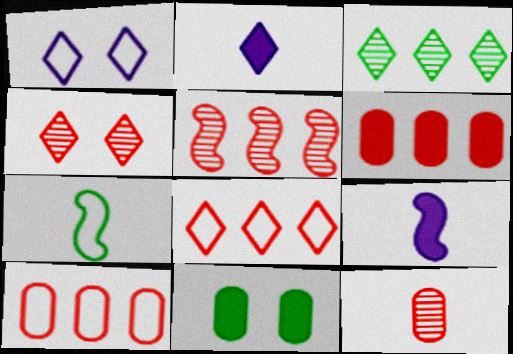[[1, 7, 10], 
[2, 7, 12], 
[3, 7, 11], 
[4, 5, 12], 
[5, 6, 8]]